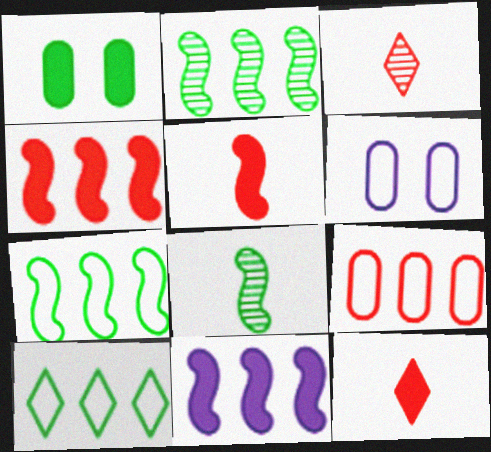[[1, 8, 10], 
[1, 11, 12], 
[2, 6, 12]]